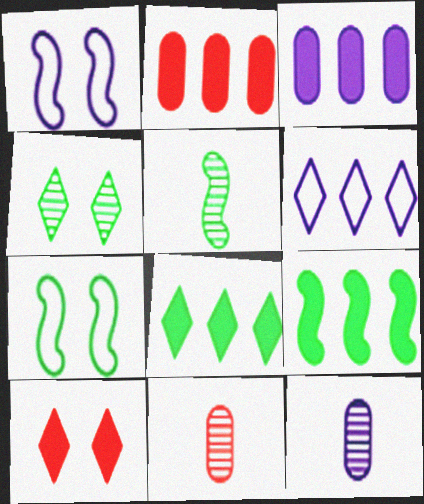[[1, 8, 11], 
[5, 7, 9]]